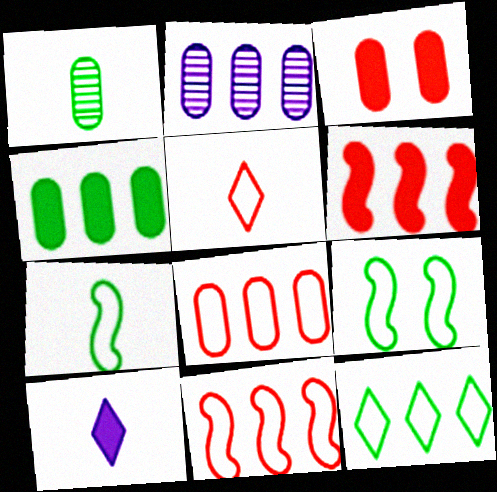[[2, 4, 8], 
[2, 6, 12]]